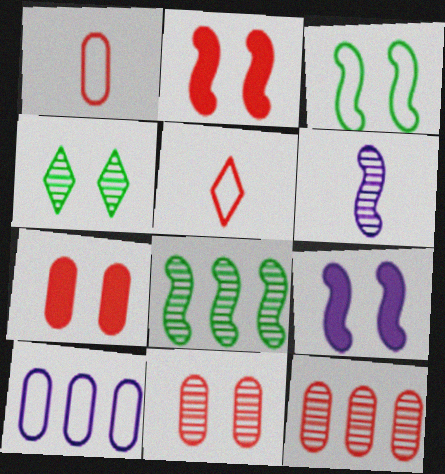[[1, 7, 12], 
[2, 5, 12], 
[3, 5, 10], 
[4, 6, 12]]